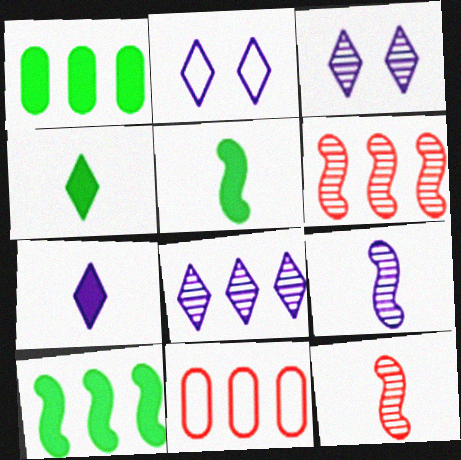[[1, 2, 12], 
[2, 7, 8], 
[3, 5, 11], 
[8, 10, 11]]